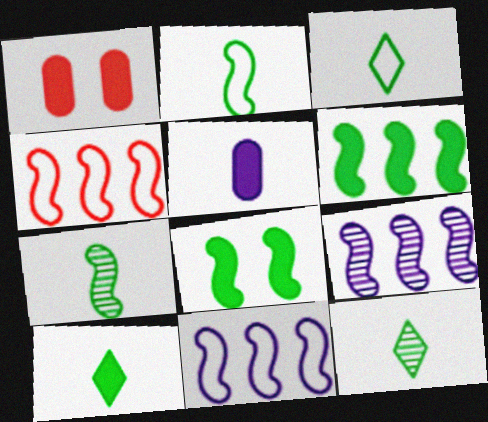[[1, 3, 9], 
[1, 11, 12], 
[3, 10, 12], 
[4, 6, 9]]